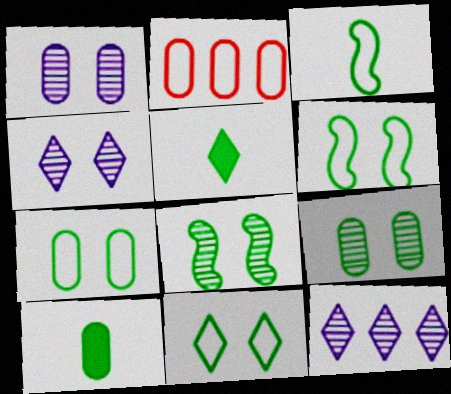[[1, 2, 10], 
[6, 7, 11]]